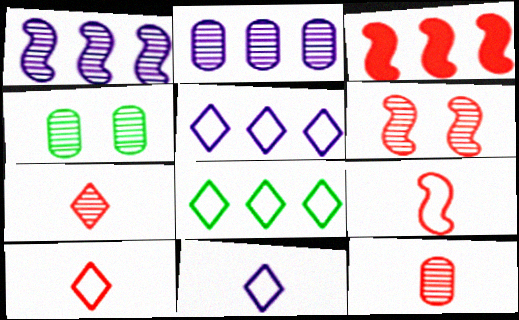[[1, 4, 7], 
[2, 3, 8], 
[2, 4, 12], 
[3, 4, 11], 
[3, 6, 9]]